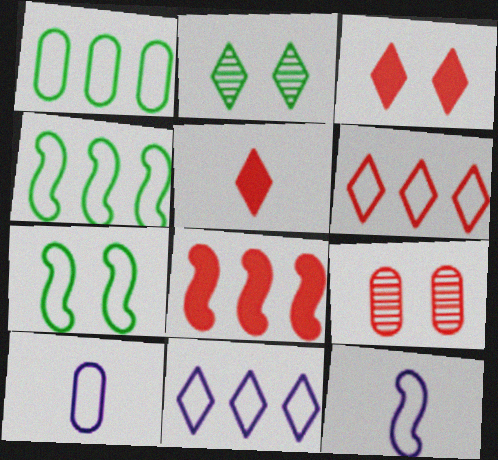[[2, 5, 11], 
[2, 8, 10], 
[6, 7, 10]]